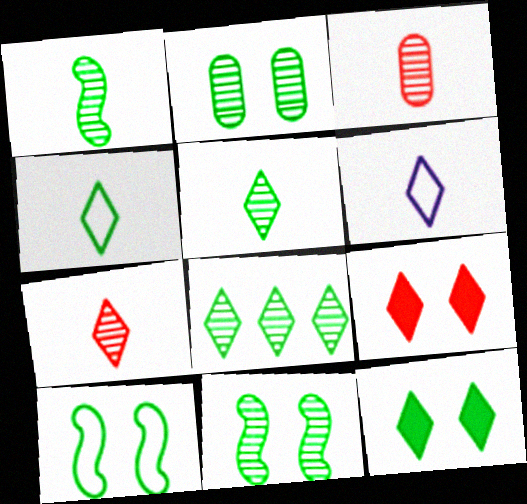[[1, 2, 8], 
[2, 10, 12], 
[4, 8, 12], 
[6, 8, 9]]